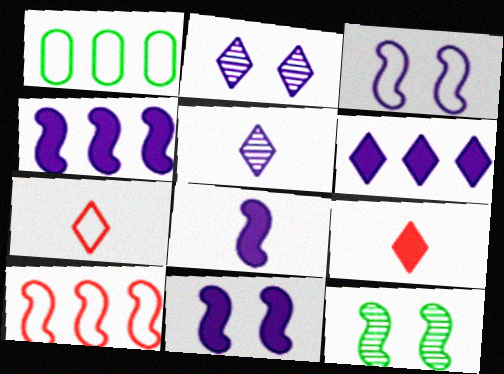[[1, 3, 7], 
[4, 8, 11], 
[8, 10, 12]]